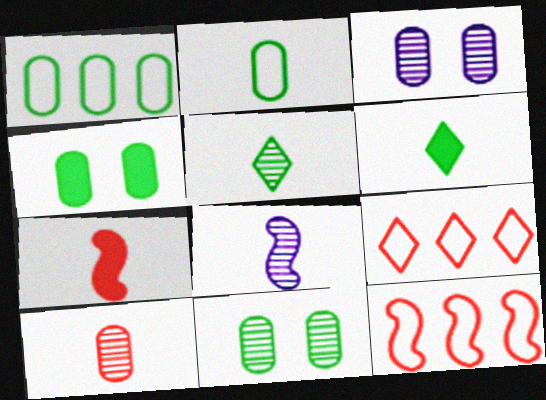[[3, 6, 12], 
[4, 8, 9], 
[5, 8, 10]]